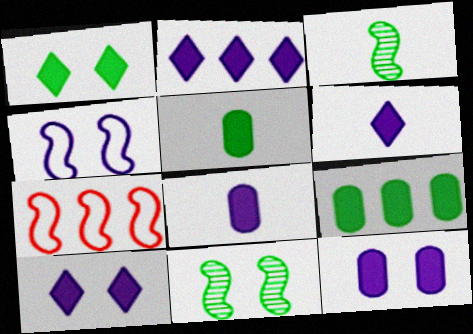[[2, 6, 10]]